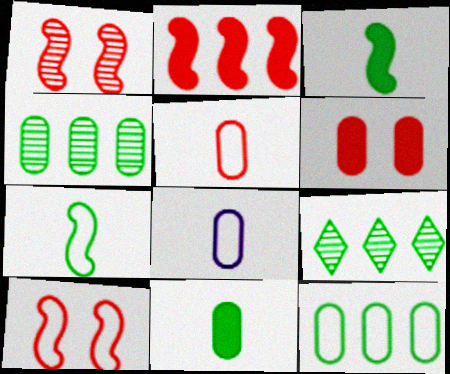[[4, 6, 8]]